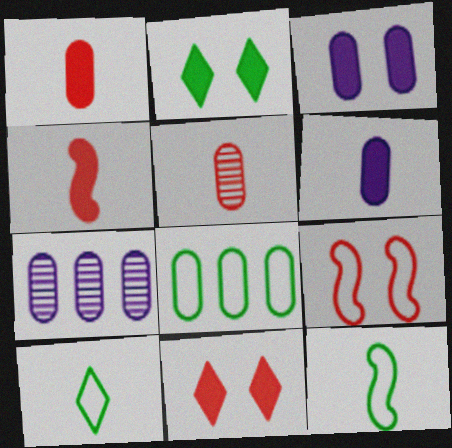[[3, 5, 8], 
[7, 11, 12]]